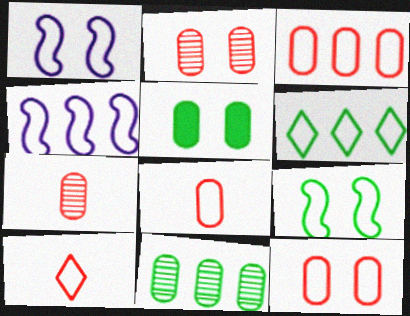[[1, 6, 8], 
[3, 4, 6], 
[3, 8, 12]]